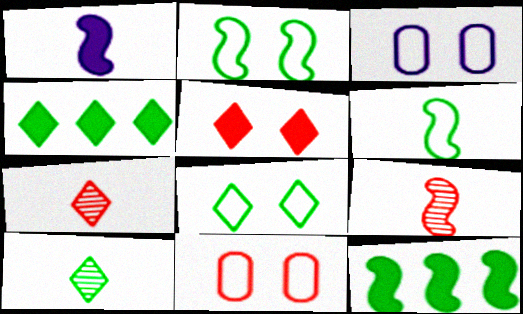[[1, 6, 9], 
[3, 4, 9], 
[3, 7, 12], 
[4, 8, 10]]